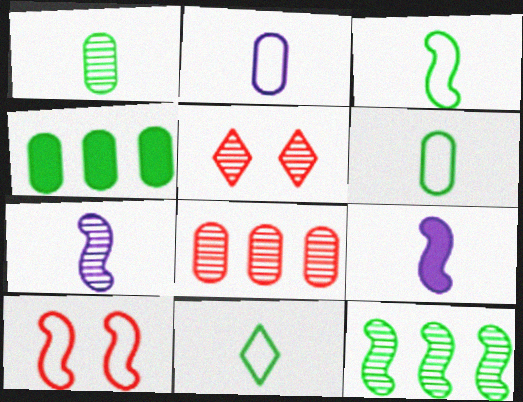[[3, 6, 11], 
[9, 10, 12]]